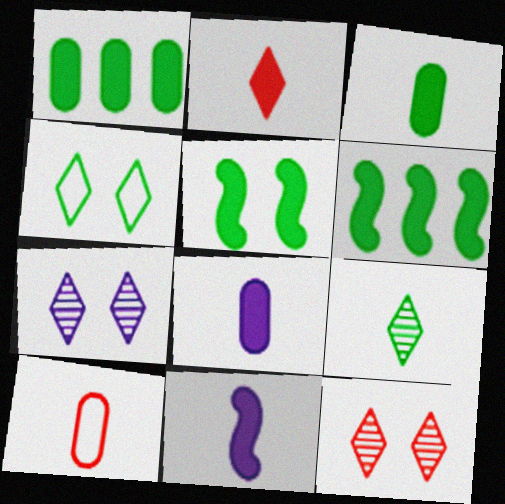[[2, 3, 11], 
[6, 7, 10], 
[9, 10, 11]]